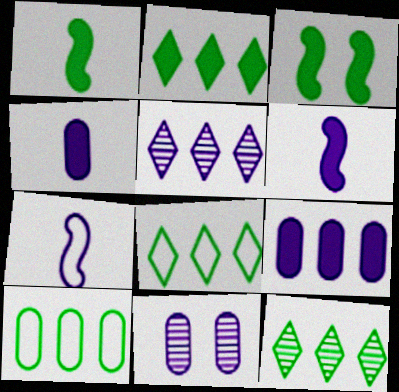[[2, 8, 12]]